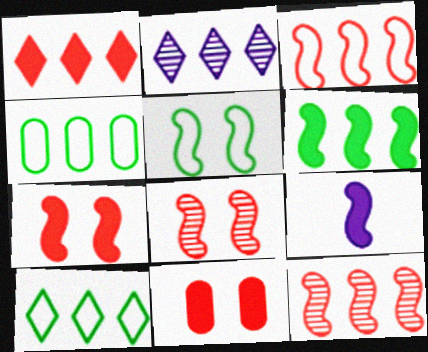[[1, 2, 10], 
[5, 9, 12], 
[6, 7, 9]]